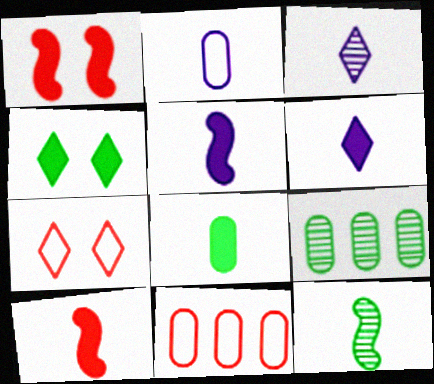[[2, 3, 5], 
[5, 7, 9], 
[6, 8, 10]]